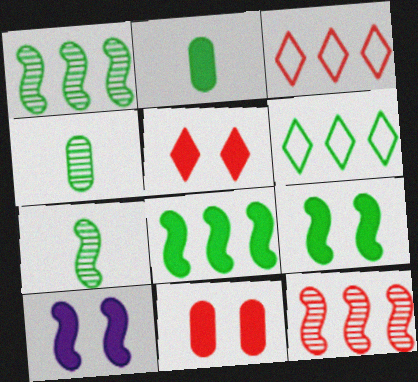[[3, 4, 10], 
[4, 6, 9]]